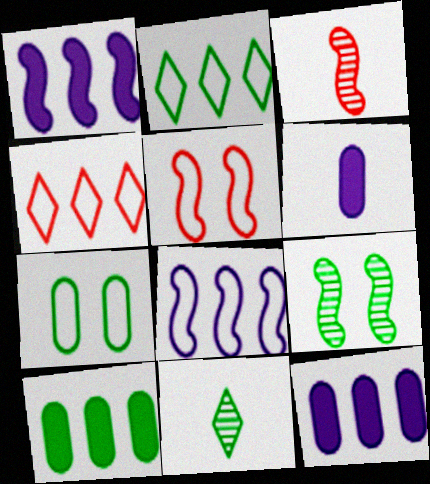[[4, 6, 9], 
[5, 11, 12]]